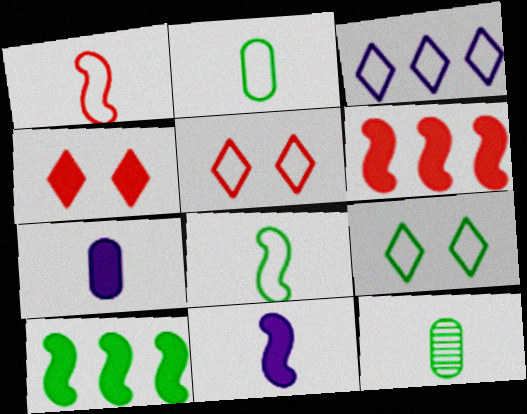[[4, 7, 10], 
[9, 10, 12]]